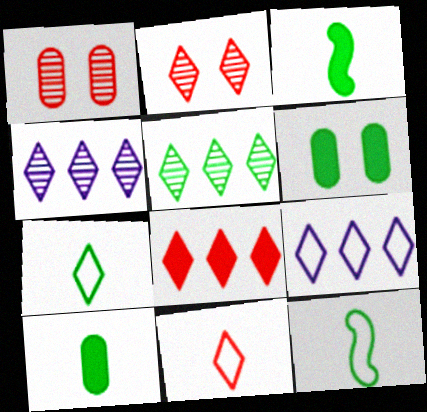[[1, 3, 9], 
[2, 8, 11], 
[5, 6, 12], 
[5, 8, 9]]